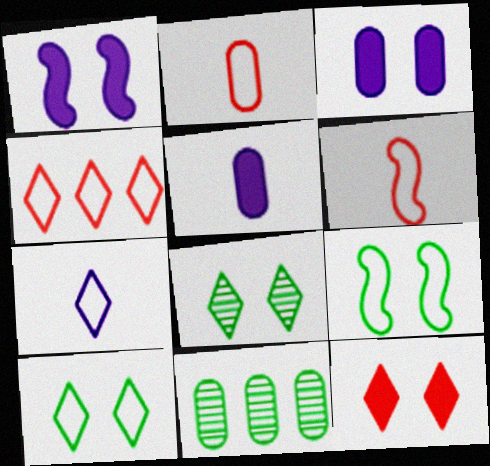[[2, 3, 11], 
[4, 7, 10]]